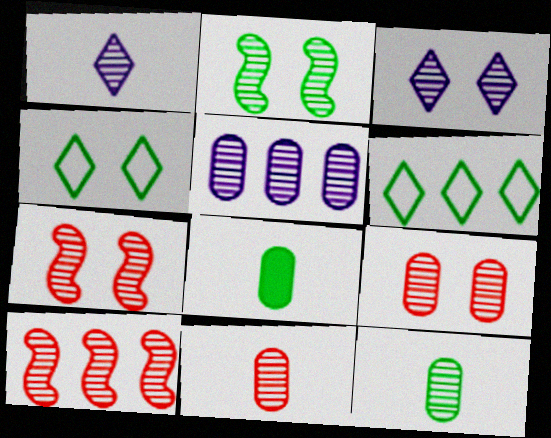[[2, 3, 9], 
[2, 6, 8], 
[3, 10, 12], 
[5, 9, 12]]